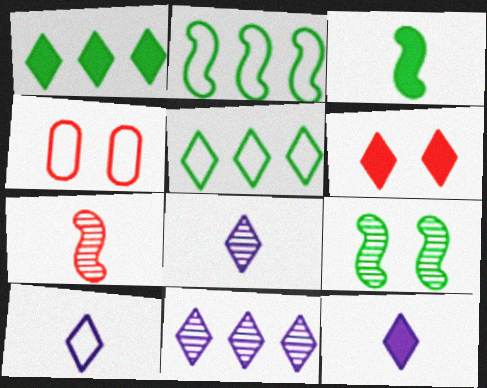[[1, 6, 12], 
[2, 3, 9], 
[2, 4, 10], 
[3, 4, 11], 
[5, 6, 8], 
[8, 10, 12]]